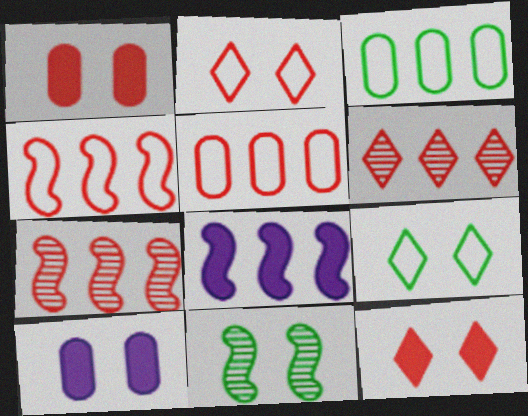[[2, 10, 11], 
[3, 6, 8]]